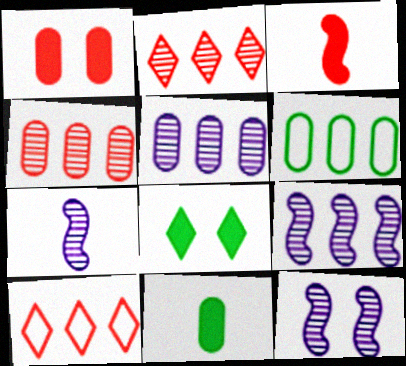[[7, 9, 12], 
[10, 11, 12]]